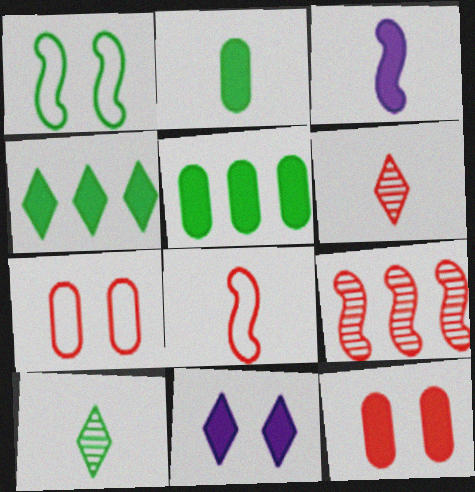[[1, 3, 9], 
[1, 5, 10], 
[3, 4, 12]]